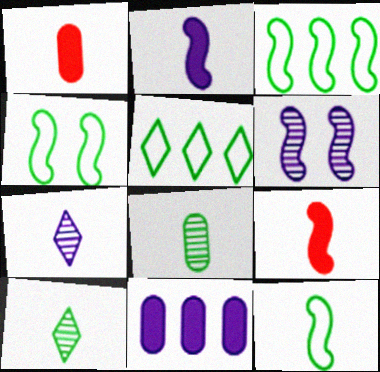[[1, 5, 6], 
[1, 7, 12], 
[3, 4, 12], 
[3, 6, 9]]